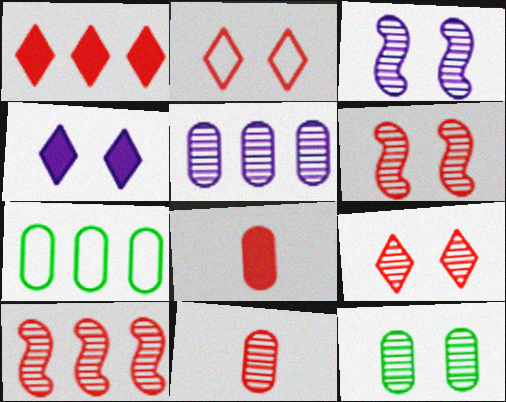[[2, 8, 10], 
[3, 9, 12], 
[5, 11, 12], 
[9, 10, 11]]